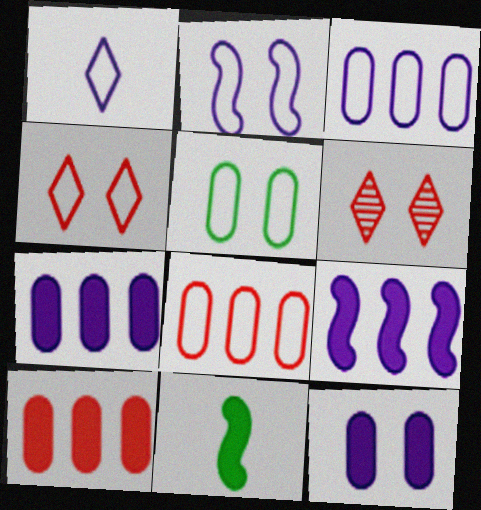[[1, 2, 3], 
[2, 4, 5], 
[3, 6, 11]]